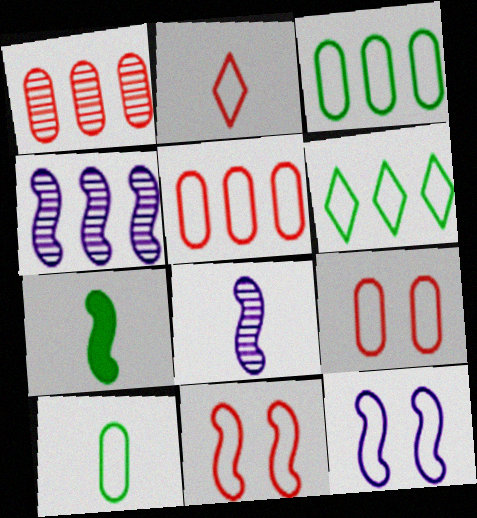[[2, 3, 12], 
[2, 5, 11], 
[4, 7, 11]]